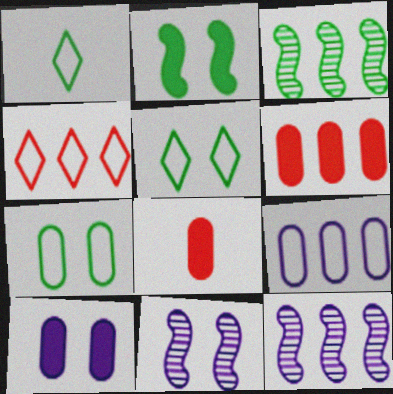[[1, 6, 11], 
[5, 8, 12]]